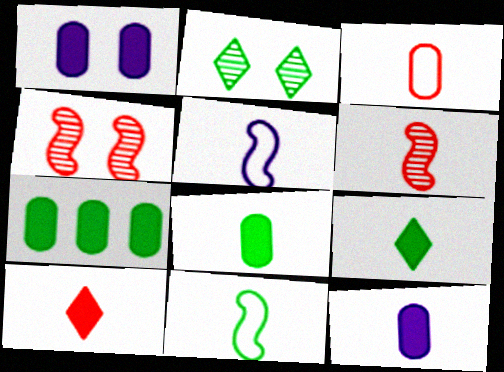[[2, 7, 11], 
[3, 6, 10]]